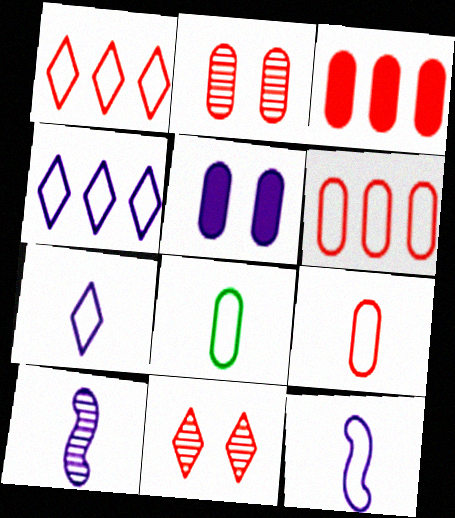[[2, 3, 9], 
[4, 5, 10]]